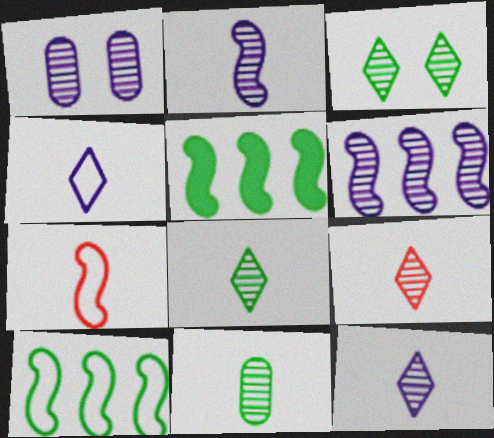[[1, 6, 12], 
[2, 9, 11], 
[8, 9, 12]]